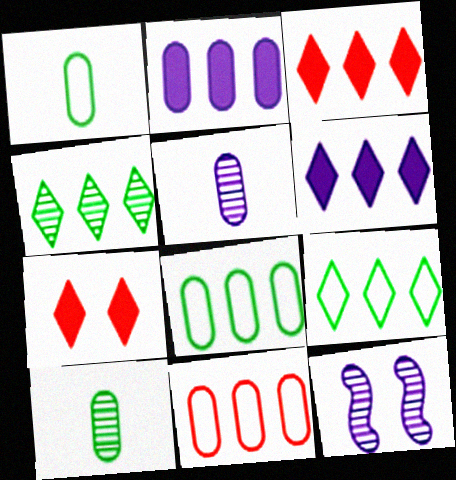[[1, 3, 12]]